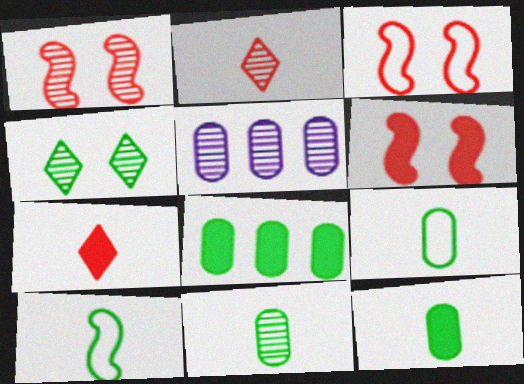[[1, 3, 6], 
[4, 8, 10], 
[9, 11, 12]]